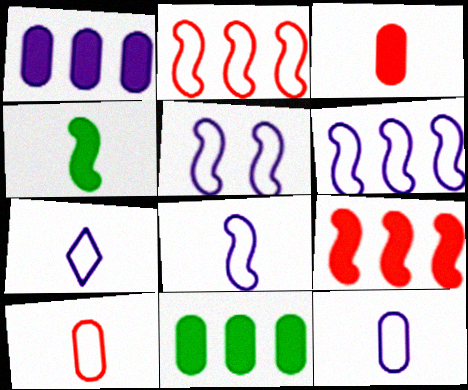[[5, 6, 8], 
[7, 8, 12]]